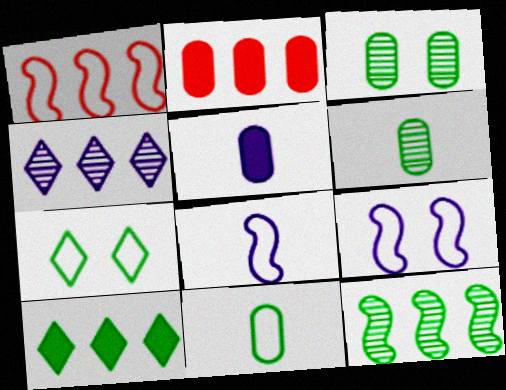[[4, 5, 9]]